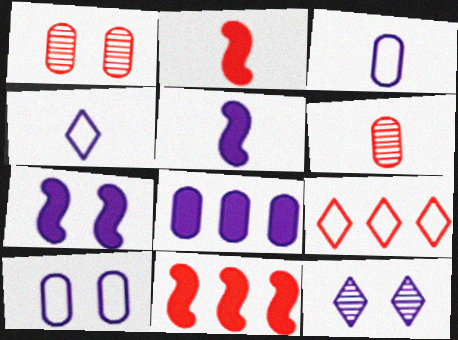[[1, 2, 9], 
[7, 10, 12]]